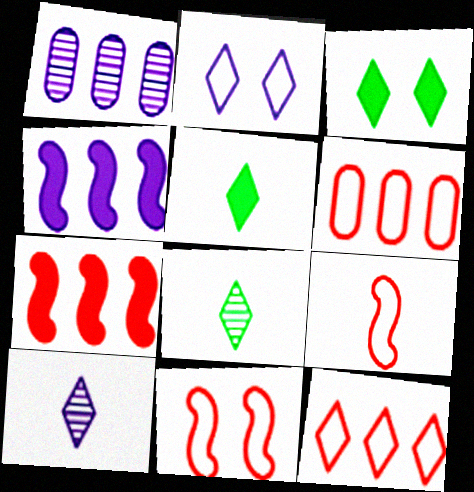[[1, 3, 9], 
[1, 5, 11], 
[3, 10, 12]]